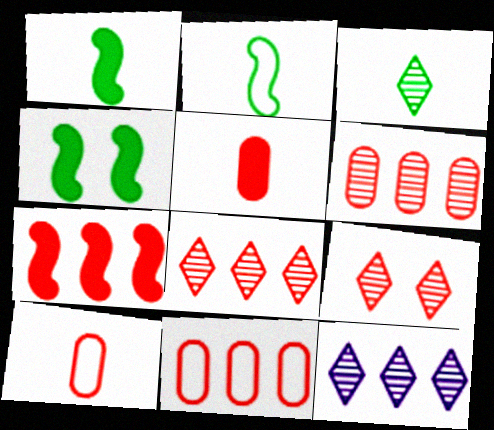[[3, 9, 12], 
[4, 10, 12], 
[7, 8, 11], 
[7, 9, 10]]